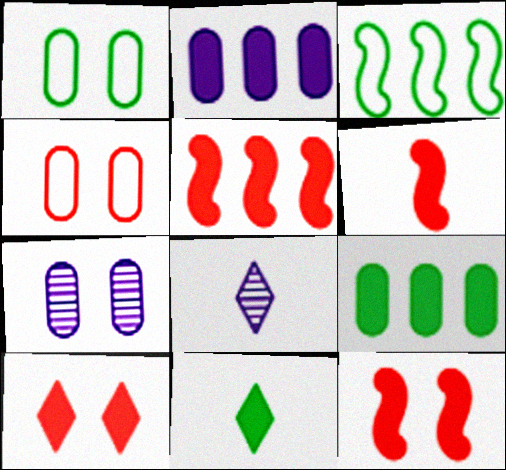[[1, 5, 8], 
[2, 11, 12], 
[5, 6, 12]]